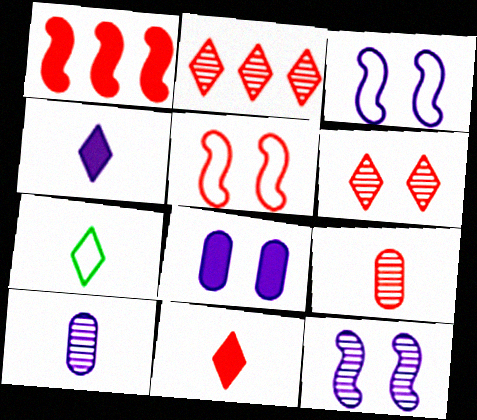[]